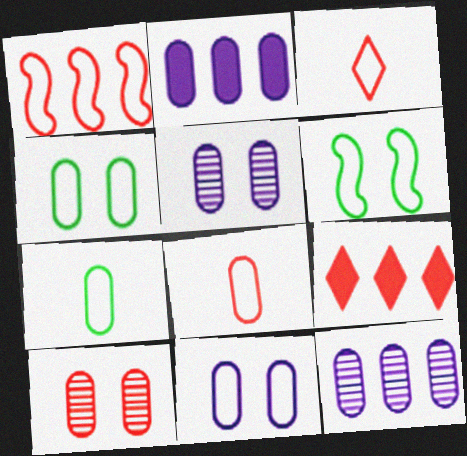[[2, 7, 10]]